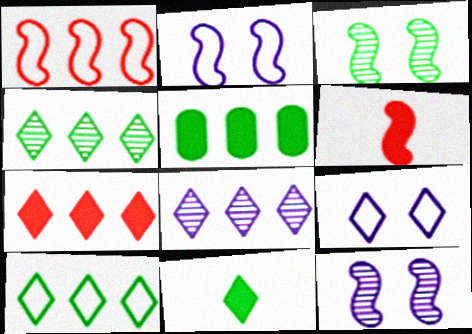[[1, 5, 8], 
[7, 8, 10]]